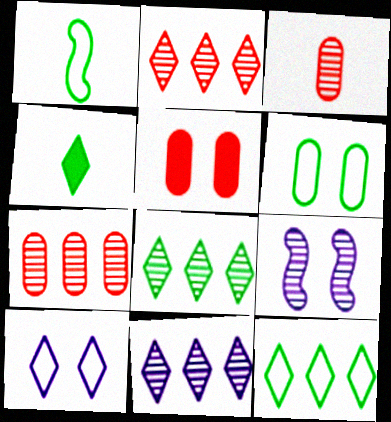[[1, 5, 11], 
[1, 6, 12], 
[2, 4, 10], 
[2, 8, 11], 
[3, 8, 9]]